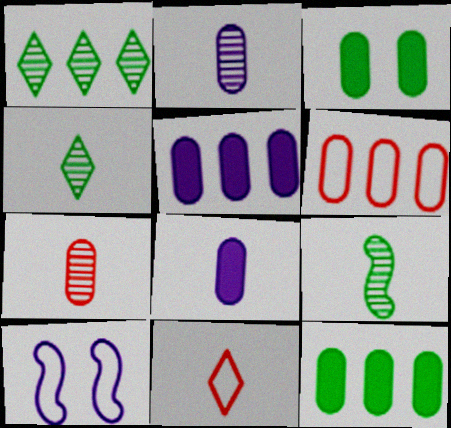[[2, 3, 6], 
[8, 9, 11]]